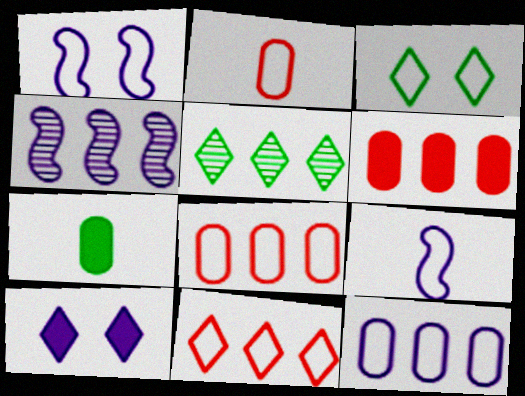[[3, 8, 9]]